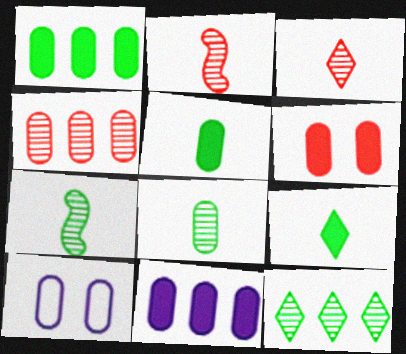[[4, 5, 10], 
[5, 6, 11]]